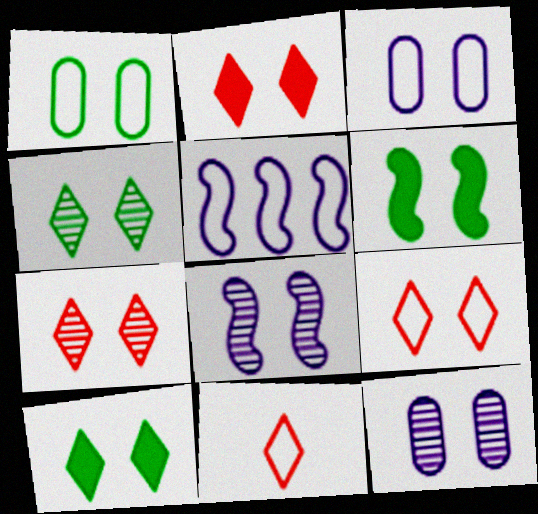[[1, 2, 8], 
[1, 4, 6], 
[1, 5, 11], 
[2, 7, 9], 
[3, 6, 7], 
[6, 9, 12]]